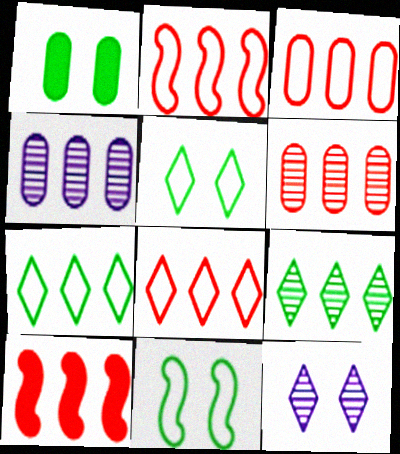[[2, 3, 8], 
[4, 7, 10], 
[6, 8, 10]]